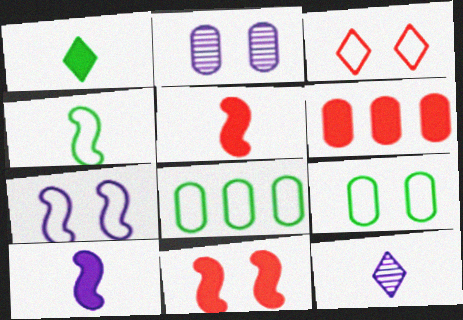[[3, 7, 9], 
[8, 11, 12]]